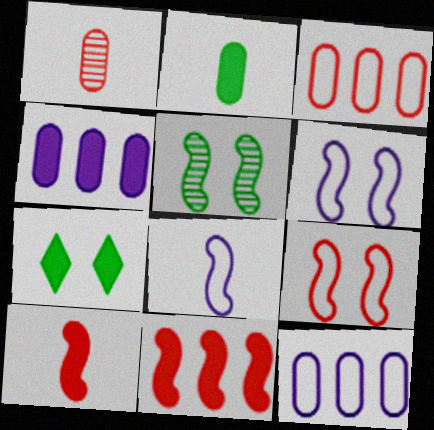[[4, 7, 10], 
[5, 8, 11]]